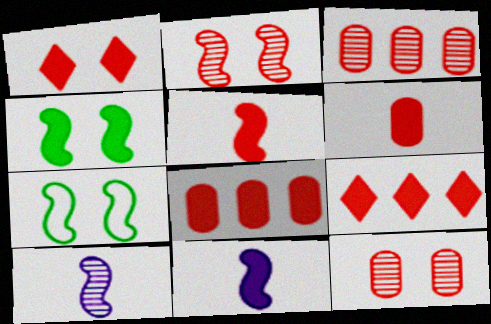[[1, 5, 8]]